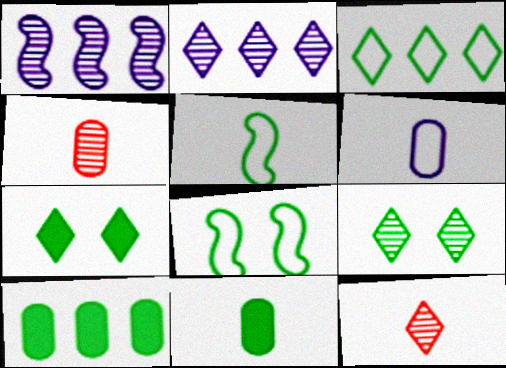[[1, 4, 9], 
[2, 9, 12], 
[4, 6, 11], 
[5, 9, 10]]